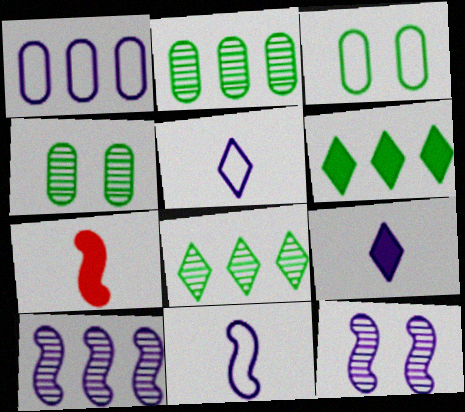[[1, 9, 12]]